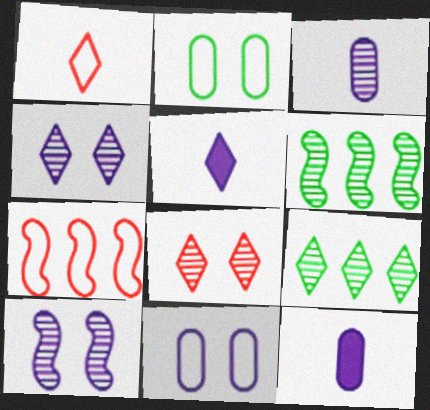[[3, 6, 8]]